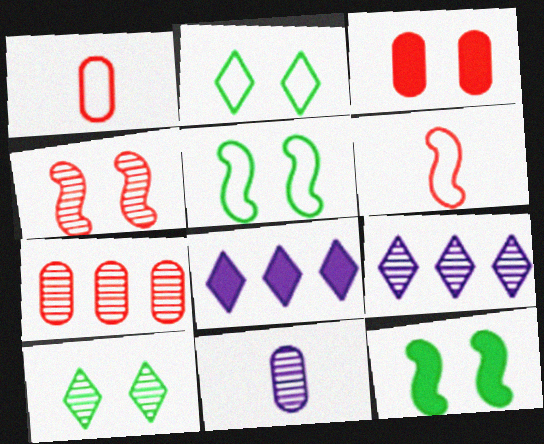[[1, 3, 7], 
[1, 9, 12]]